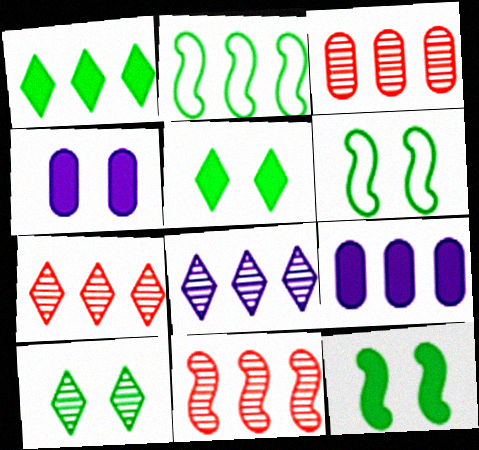[[2, 7, 9], 
[3, 7, 11]]